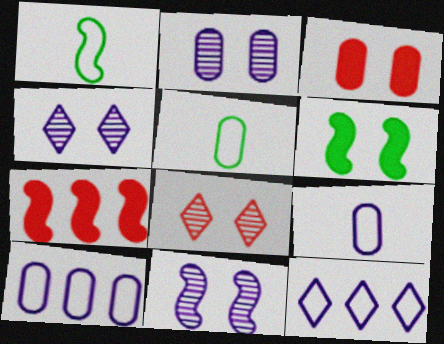[[1, 7, 11], 
[2, 4, 11], 
[4, 5, 7]]